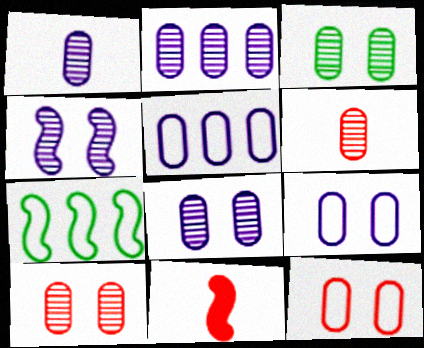[[1, 2, 8], 
[2, 3, 6], 
[3, 8, 10], 
[4, 7, 11]]